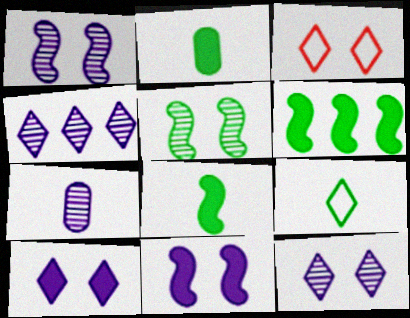[[1, 4, 7], 
[3, 6, 7]]